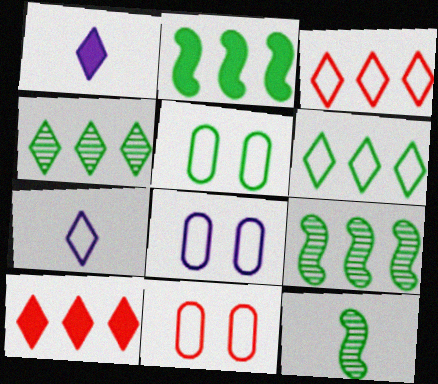[[1, 9, 11], 
[5, 8, 11], 
[8, 10, 12]]